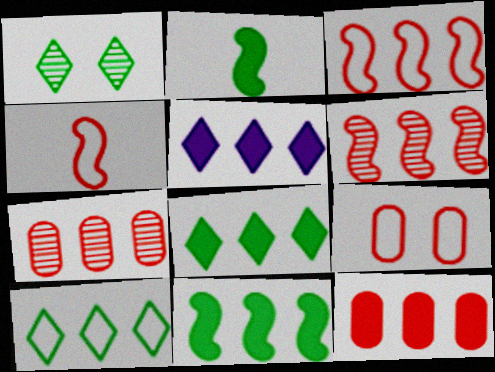[[5, 11, 12]]